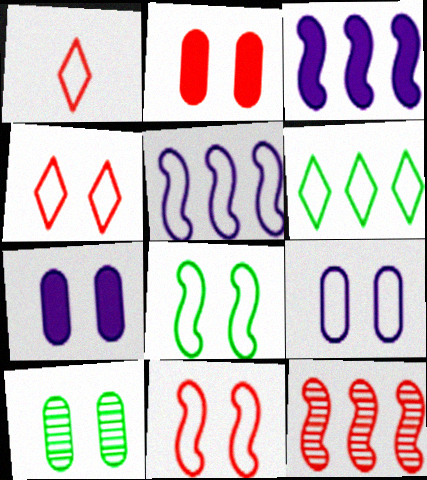[[1, 2, 12], 
[1, 3, 10], 
[2, 9, 10], 
[4, 8, 9]]